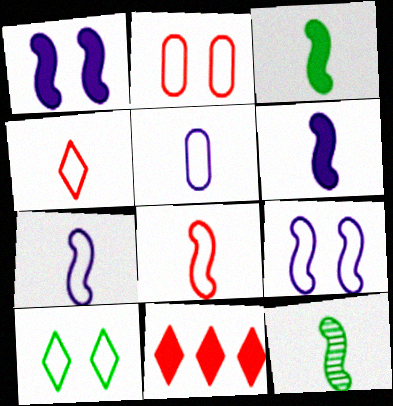[[2, 9, 10], 
[6, 8, 12]]